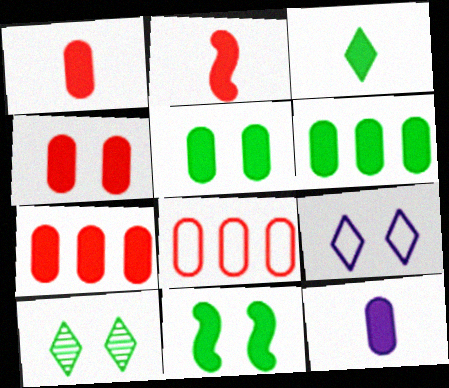[[1, 4, 7], 
[2, 3, 12], 
[3, 6, 11], 
[4, 6, 12], 
[5, 7, 12]]